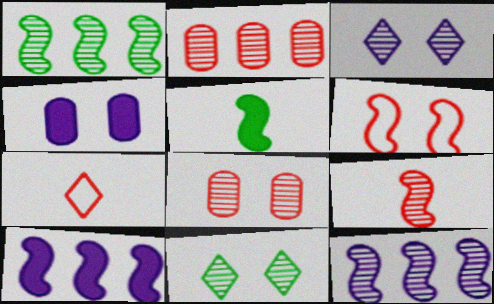[[1, 4, 7], 
[4, 6, 11], 
[5, 6, 12]]